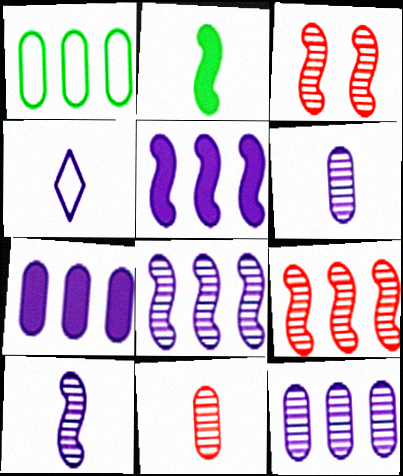[[2, 4, 11]]